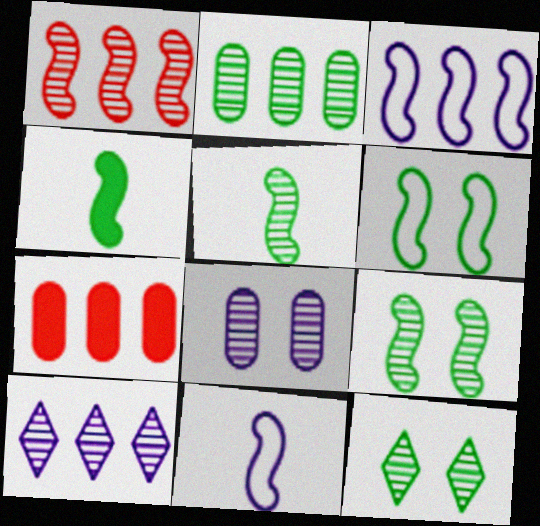[[1, 2, 10], 
[2, 5, 12], 
[7, 11, 12]]